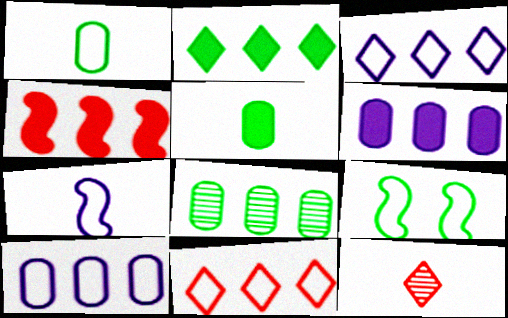[[2, 4, 6], 
[3, 4, 8], 
[5, 7, 12], 
[6, 9, 12]]